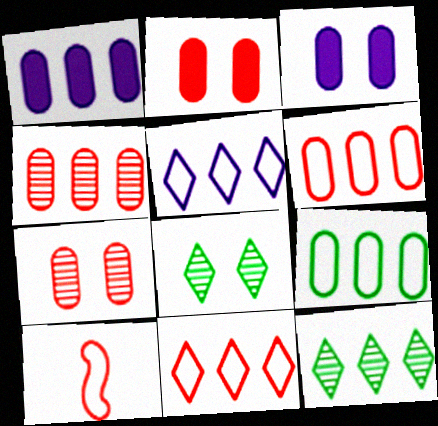[[1, 4, 9], 
[1, 8, 10], 
[3, 10, 12]]